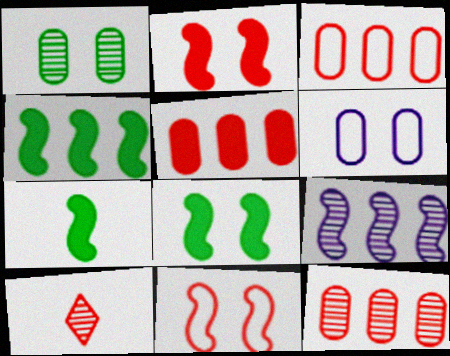[[1, 9, 10], 
[2, 3, 10], 
[3, 5, 12], 
[4, 6, 10], 
[4, 7, 8], 
[5, 10, 11], 
[7, 9, 11]]